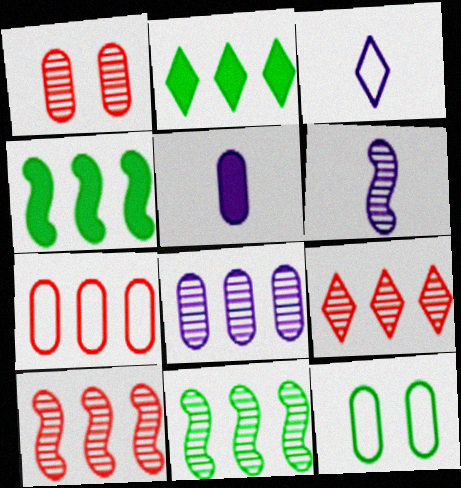[[1, 3, 4], 
[3, 5, 6], 
[8, 9, 11]]